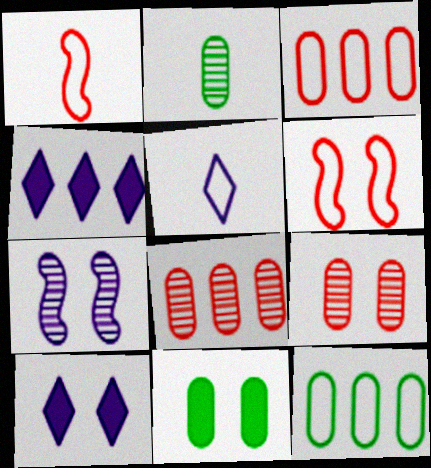[[2, 4, 6], 
[2, 11, 12], 
[5, 6, 12]]